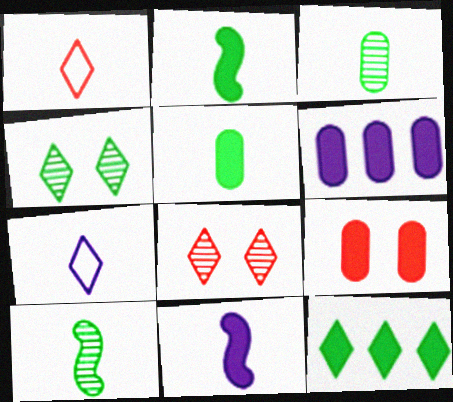[[1, 3, 11], 
[5, 6, 9], 
[7, 8, 12], 
[9, 11, 12]]